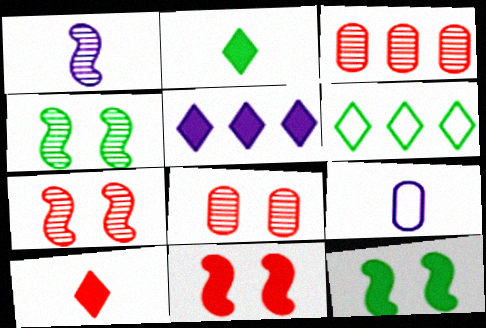[]